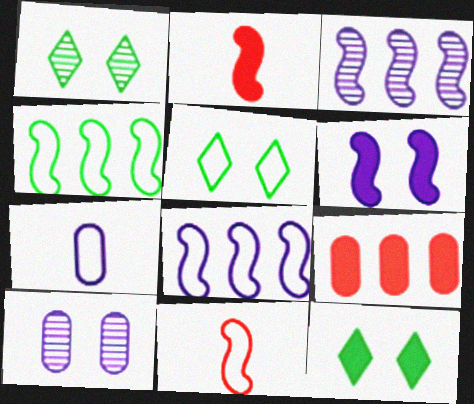[[1, 5, 12]]